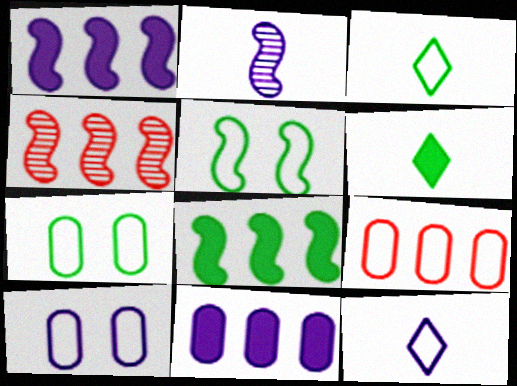[[4, 6, 10], 
[5, 9, 12]]